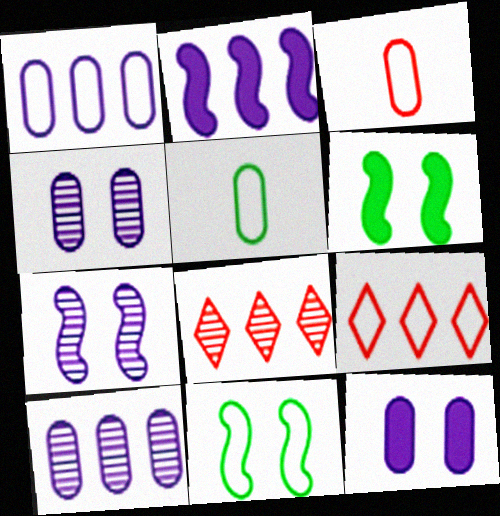[]